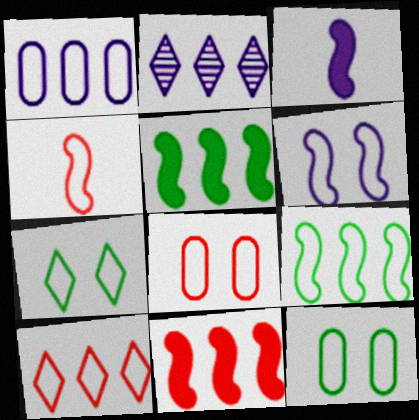[[1, 4, 7], 
[1, 9, 10], 
[4, 6, 9], 
[4, 8, 10], 
[6, 7, 8]]